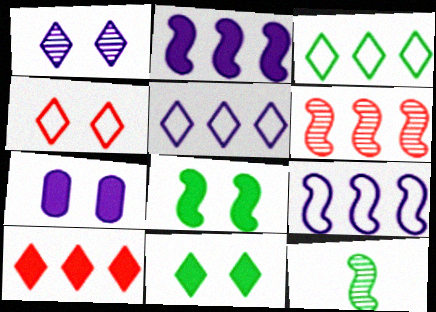[[1, 4, 11]]